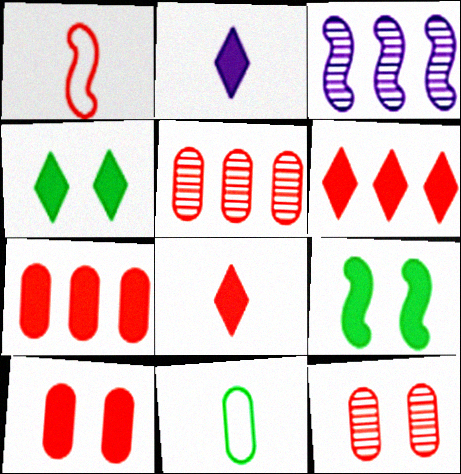[[1, 3, 9], 
[1, 6, 12], 
[2, 4, 6], 
[2, 7, 9]]